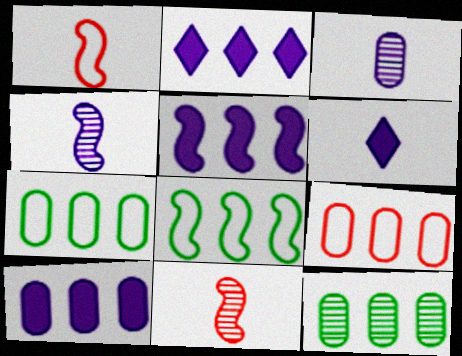[[2, 5, 10], 
[9, 10, 12]]